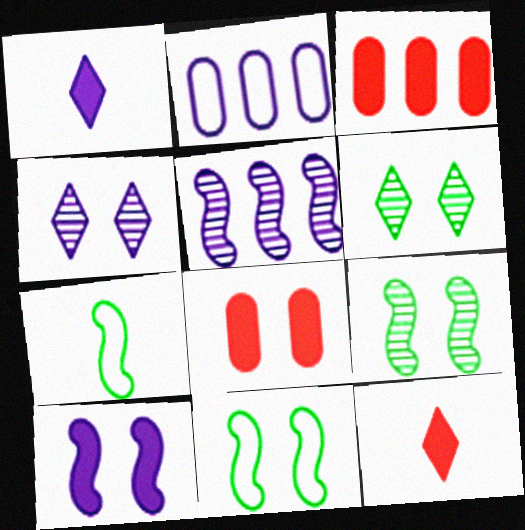[[2, 9, 12], 
[3, 4, 7], 
[4, 8, 11]]